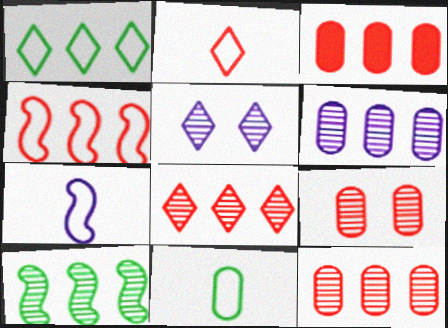[[2, 7, 11], 
[3, 4, 8], 
[6, 8, 10]]